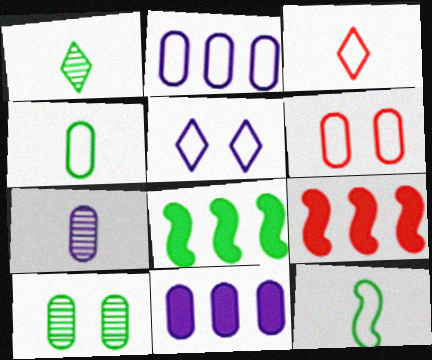[[2, 4, 6]]